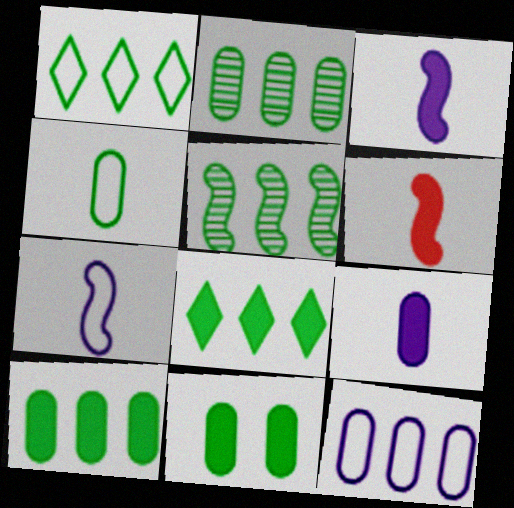[[1, 5, 10], 
[2, 4, 11]]